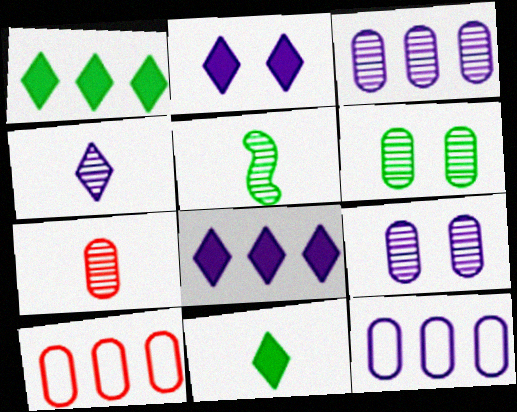[[2, 5, 10], 
[3, 6, 7], 
[4, 5, 7]]